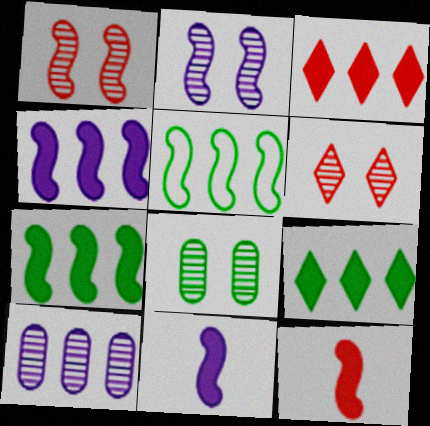[[1, 5, 11], 
[2, 5, 12], 
[2, 6, 8], 
[3, 5, 10]]